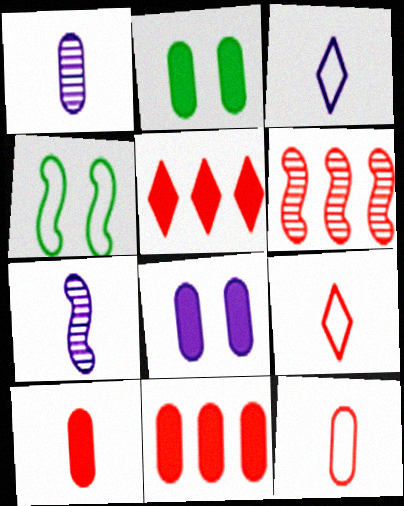[[1, 4, 5], 
[2, 3, 6]]